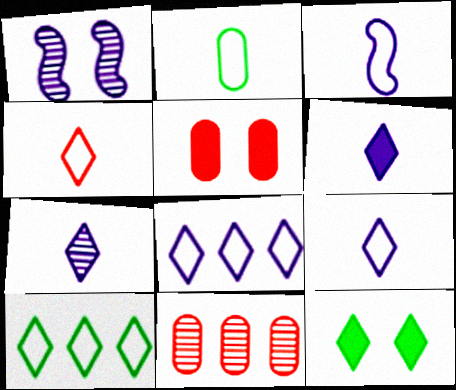[[2, 3, 4], 
[3, 11, 12], 
[6, 7, 9]]